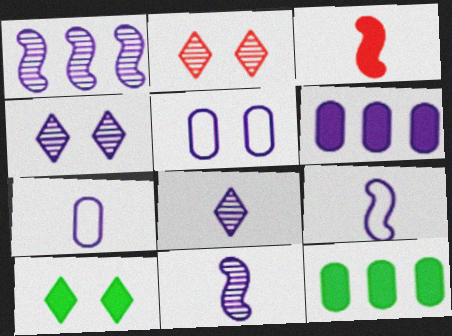[[2, 9, 12], 
[3, 6, 10], 
[4, 6, 9]]